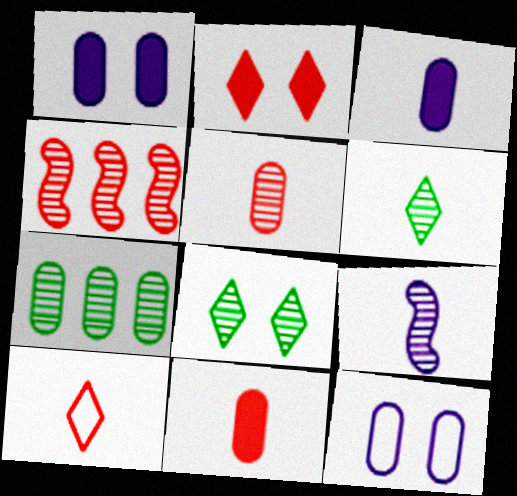[[5, 6, 9], 
[7, 11, 12]]